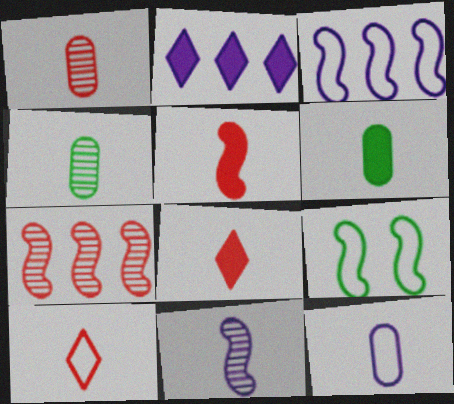[[1, 2, 9], 
[1, 5, 10], 
[1, 6, 12], 
[6, 10, 11]]